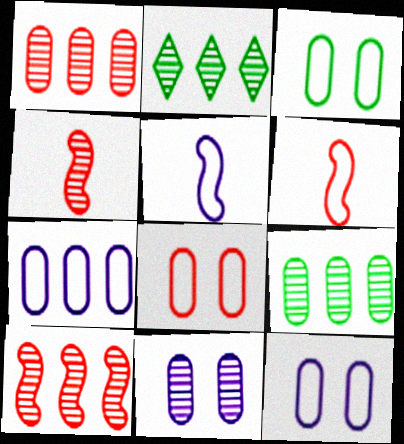[[2, 4, 11], 
[3, 8, 12]]